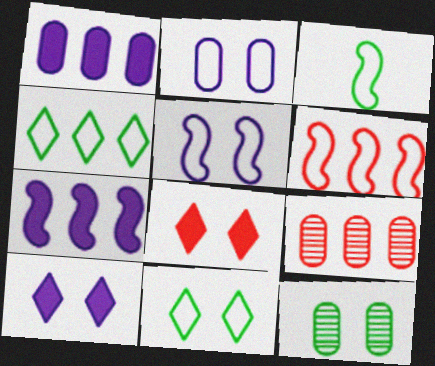[[3, 5, 6], 
[3, 9, 10], 
[4, 7, 9], 
[5, 8, 12]]